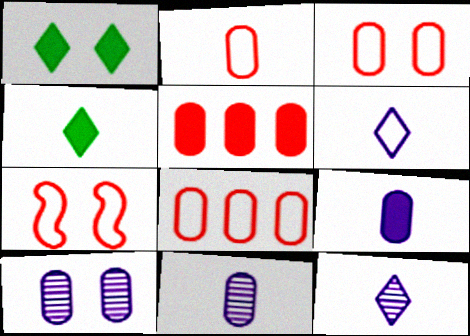[[1, 7, 10], 
[2, 3, 8]]